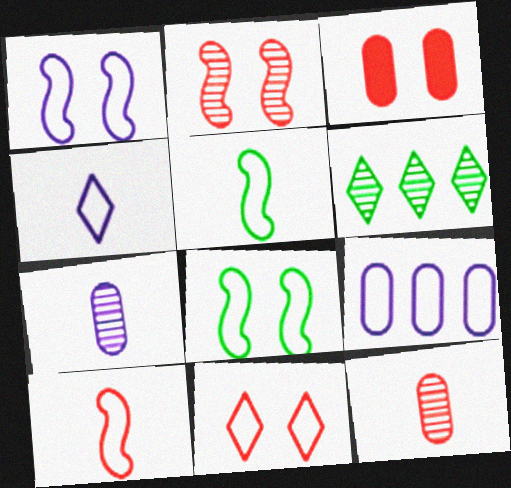[[1, 4, 9], 
[2, 3, 11], 
[2, 6, 7], 
[5, 9, 11]]